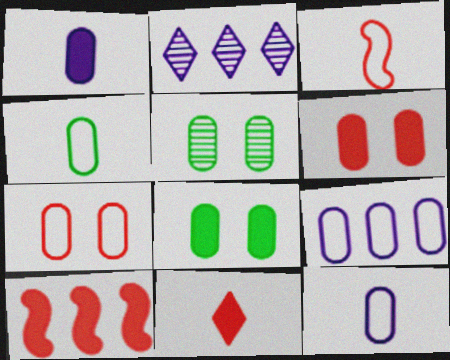[[2, 3, 8], 
[4, 7, 9], 
[6, 10, 11]]